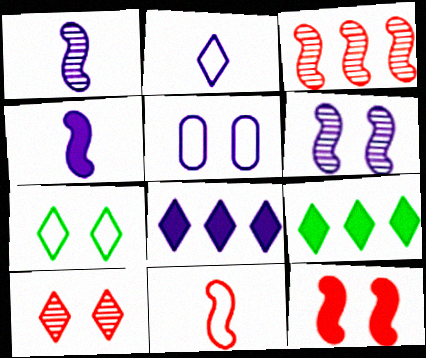[[1, 5, 8], 
[2, 9, 10], 
[3, 11, 12]]